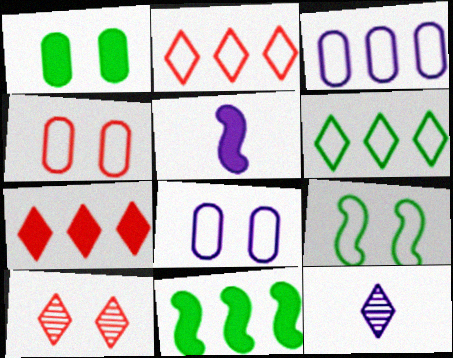[[1, 5, 7], 
[4, 11, 12]]